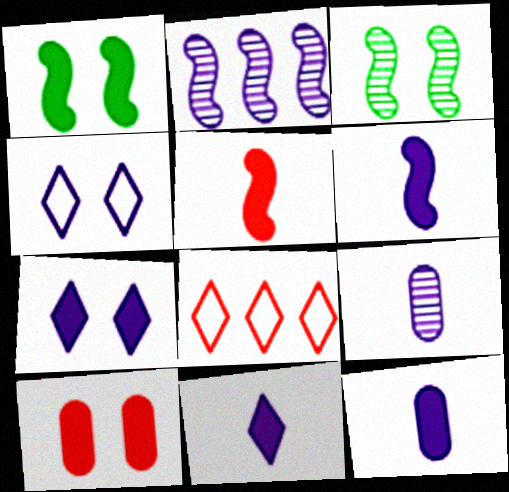[[1, 7, 10], 
[1, 8, 9], 
[2, 4, 12], 
[3, 4, 10], 
[3, 8, 12], 
[6, 11, 12]]